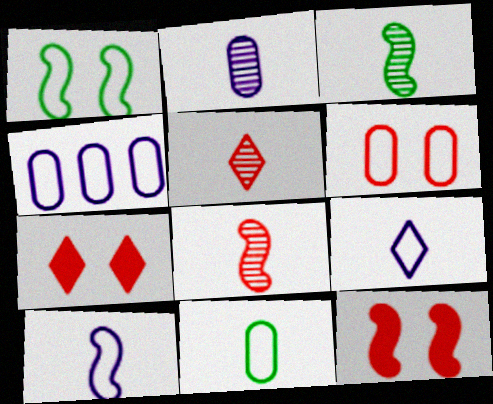[[2, 3, 5], 
[3, 4, 7], 
[4, 6, 11]]